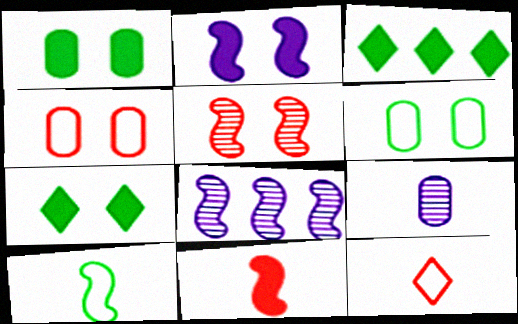[[1, 8, 12]]